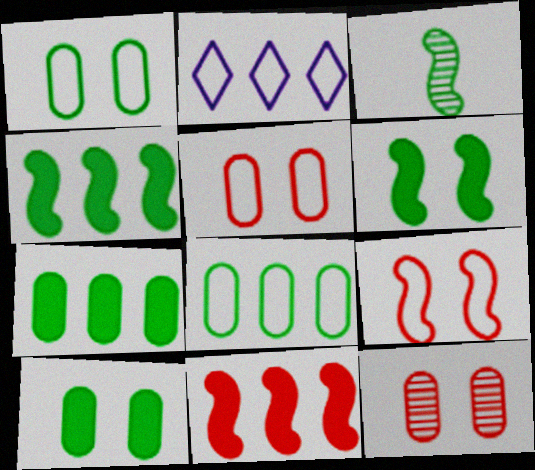[]